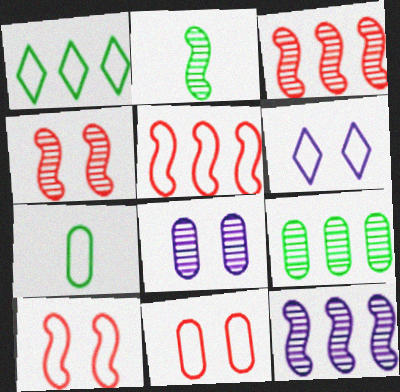[[2, 4, 12], 
[5, 6, 7]]